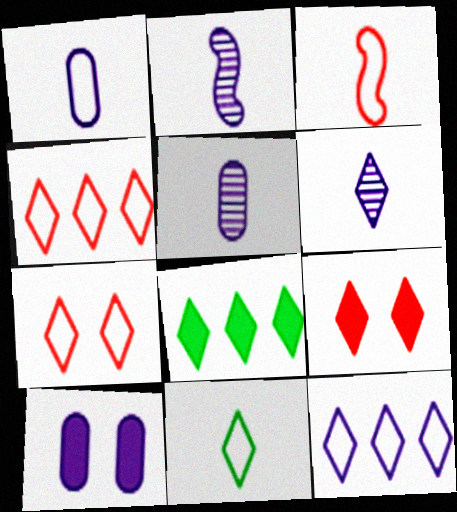[[1, 3, 11], 
[2, 5, 6], 
[2, 10, 12], 
[6, 7, 8], 
[7, 11, 12]]